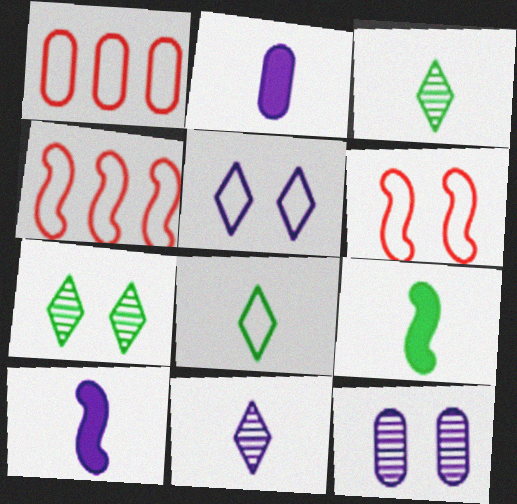[[1, 7, 10], 
[2, 4, 7]]